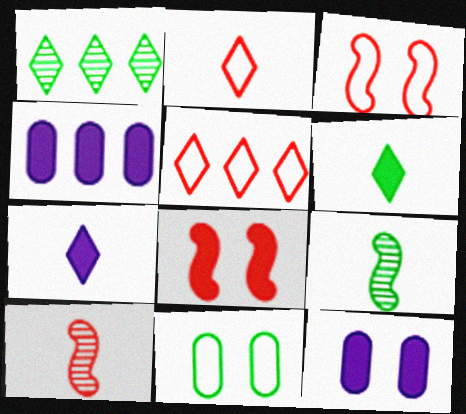[[4, 6, 8], 
[5, 9, 12]]